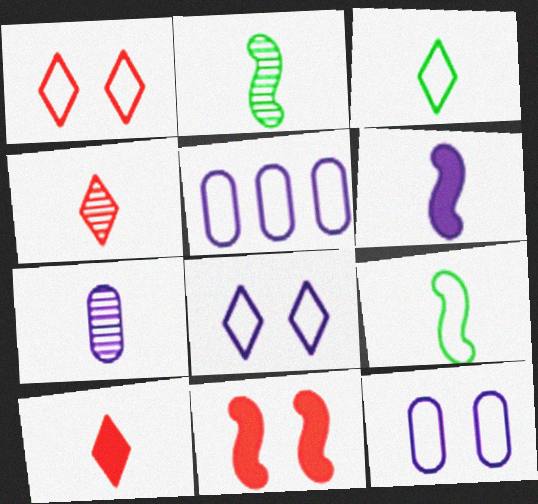[[1, 5, 9], 
[2, 4, 7], 
[7, 9, 10]]